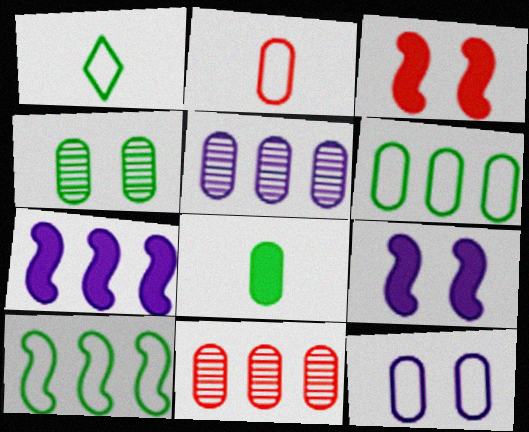[[1, 3, 5], 
[1, 9, 11], 
[2, 6, 12], 
[4, 6, 8], 
[8, 11, 12]]